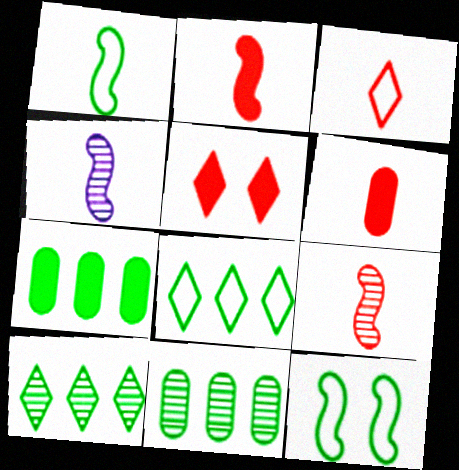[[1, 2, 4], 
[3, 6, 9]]